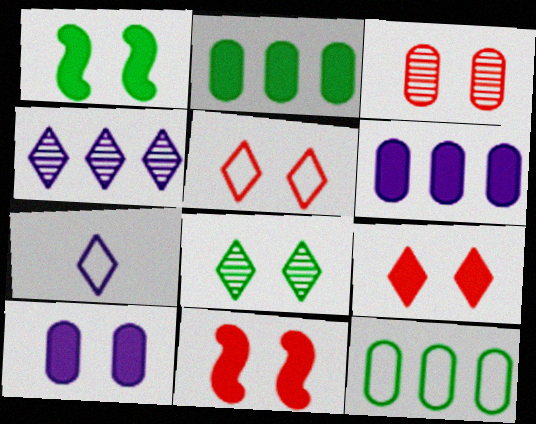[[1, 9, 10], 
[3, 5, 11]]